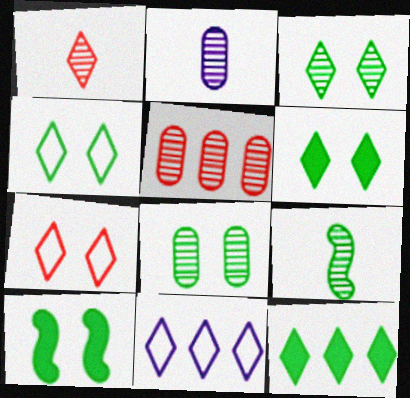[[1, 2, 9], 
[1, 6, 11], 
[2, 5, 8], 
[3, 4, 6], 
[4, 8, 10]]